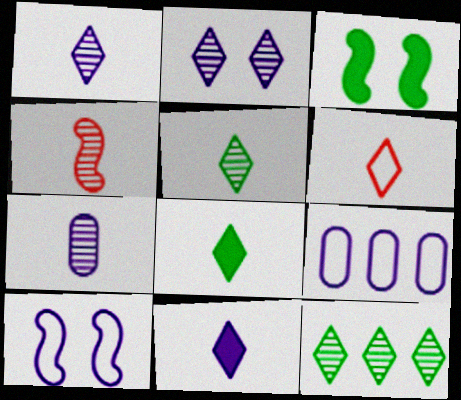[[1, 6, 8], 
[4, 5, 7], 
[5, 6, 11]]